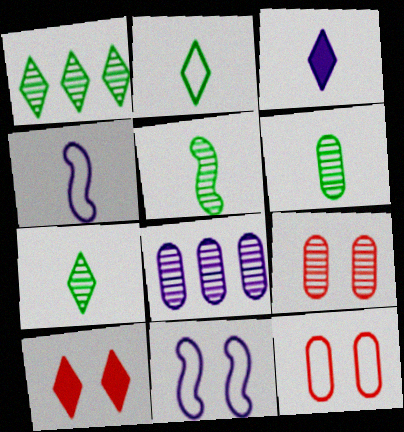[[3, 8, 11], 
[5, 6, 7], 
[6, 8, 9]]